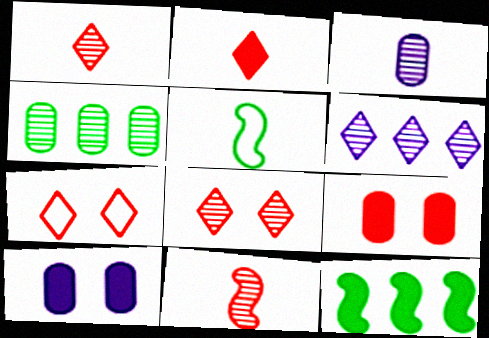[[2, 3, 5], 
[2, 10, 12], 
[3, 7, 12], 
[5, 6, 9]]